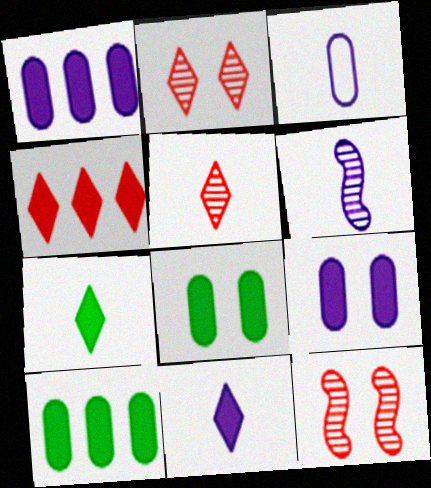[[3, 6, 11]]